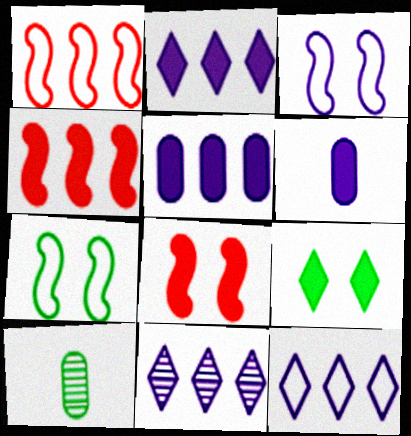[[2, 11, 12], 
[3, 6, 11], 
[4, 6, 9], 
[8, 10, 12]]